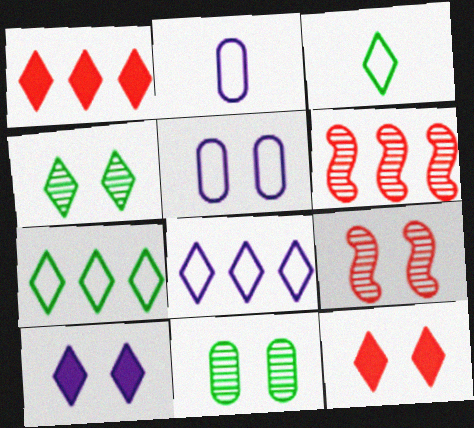[]